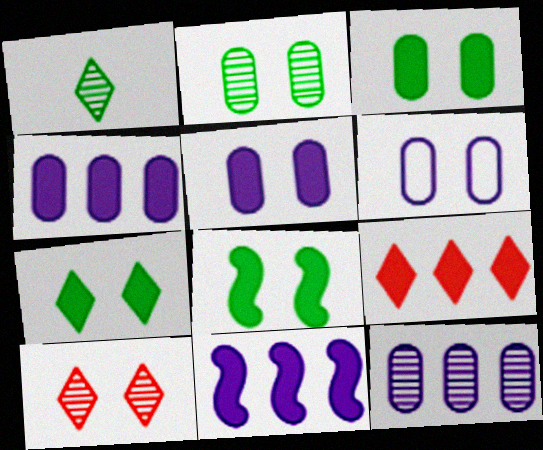[[3, 7, 8], 
[6, 8, 10]]